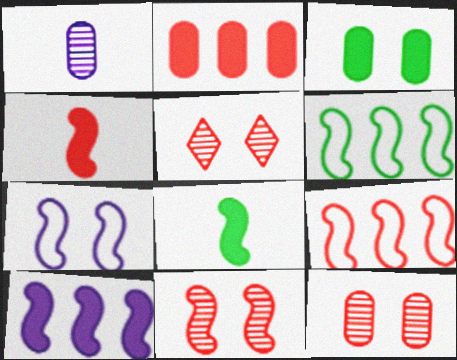[[3, 5, 7], 
[4, 9, 11], 
[5, 11, 12]]